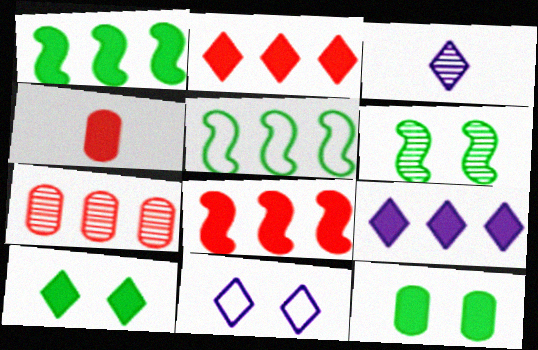[[3, 6, 7], 
[3, 9, 11], 
[5, 7, 9]]